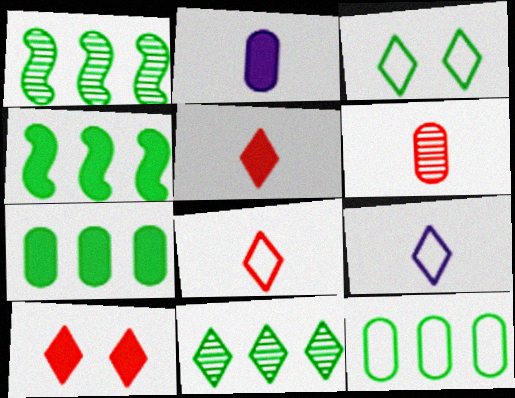[[2, 4, 10], 
[4, 11, 12], 
[9, 10, 11]]